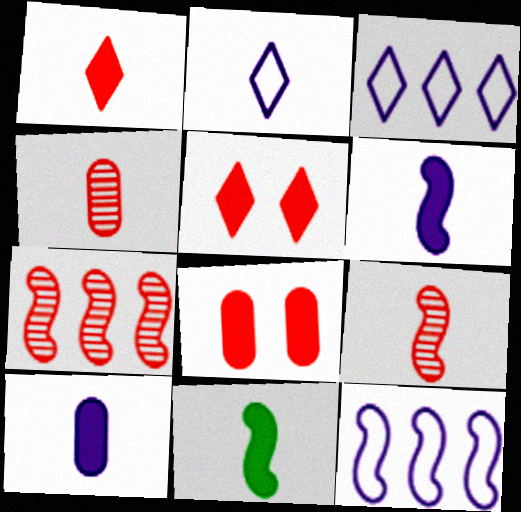[[1, 10, 11], 
[2, 4, 11]]